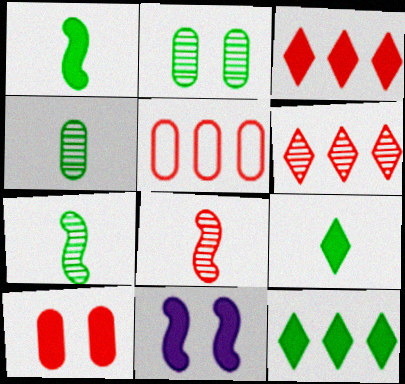[]